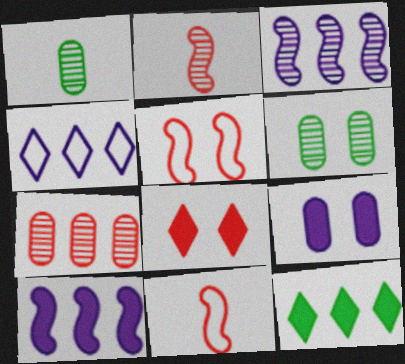[[7, 8, 11]]